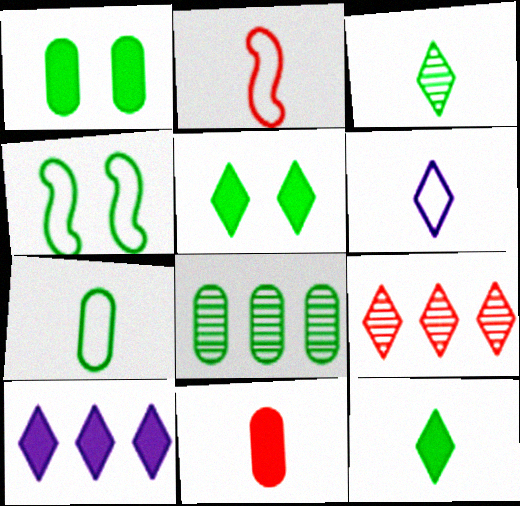[[1, 7, 8], 
[2, 6, 7], 
[4, 8, 12], 
[5, 6, 9]]